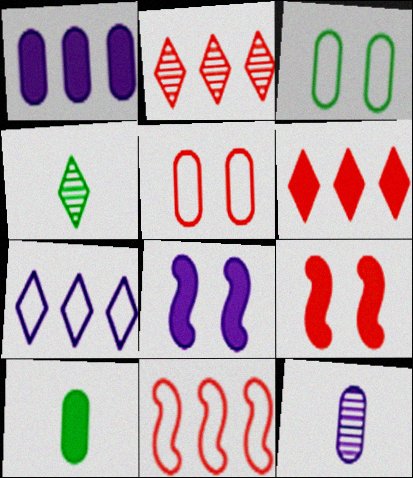[[6, 8, 10], 
[7, 8, 12]]